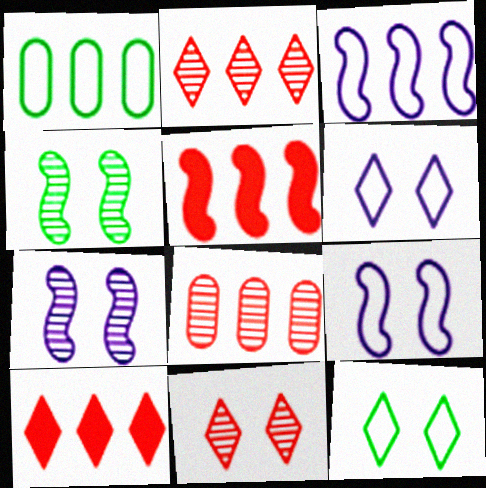[]